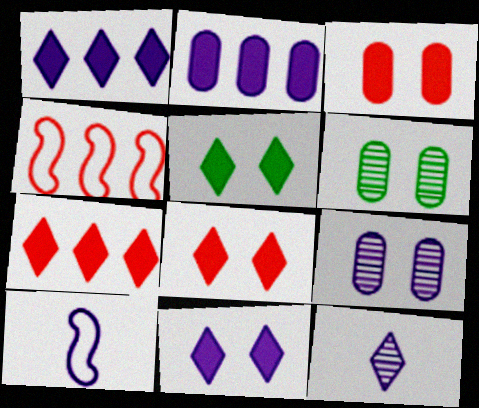[[1, 9, 10], 
[5, 8, 11], 
[6, 7, 10]]